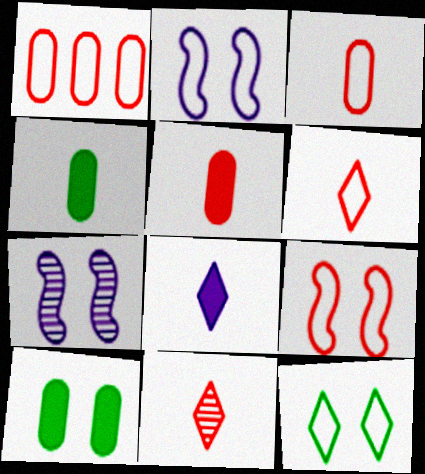[[1, 6, 9]]